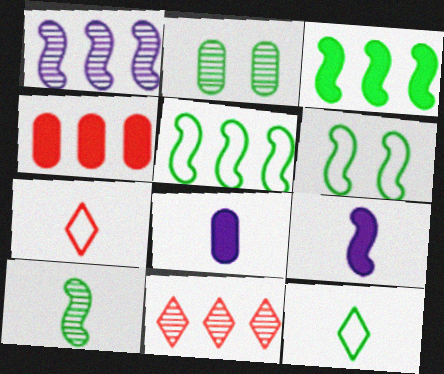[[2, 3, 12], 
[3, 6, 10], 
[6, 8, 11], 
[7, 8, 10]]